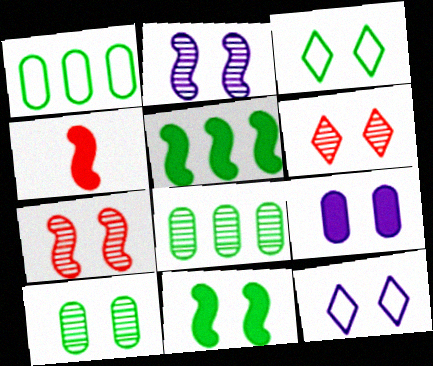[[2, 6, 10], 
[2, 9, 12], 
[3, 7, 9], 
[3, 10, 11], 
[4, 8, 12]]